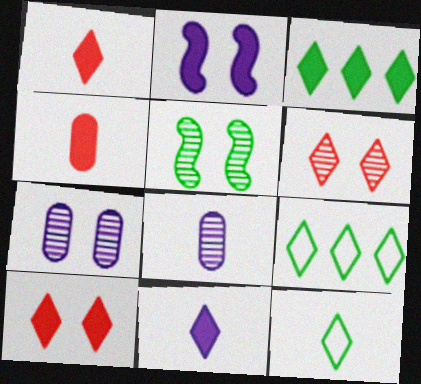[[2, 3, 4], 
[3, 10, 11], 
[5, 6, 7], 
[6, 9, 11]]